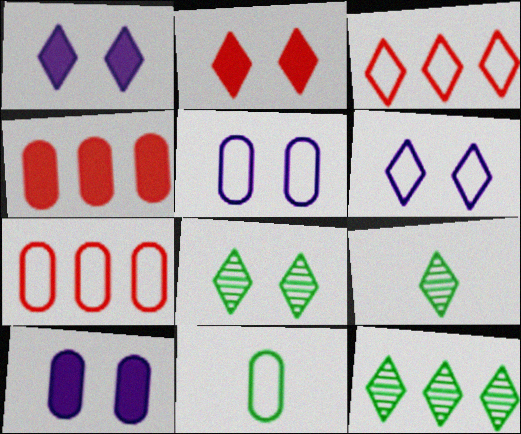[[1, 3, 9], 
[2, 6, 8], 
[5, 7, 11], 
[8, 9, 12]]